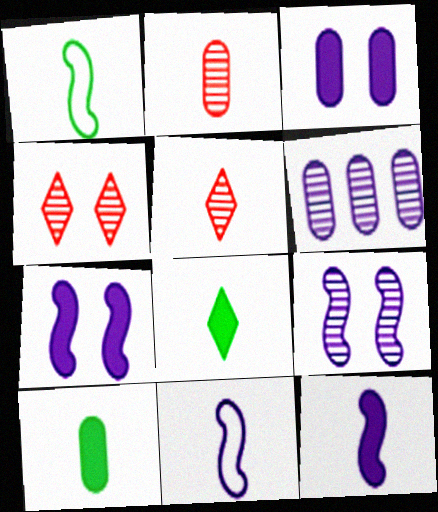[[2, 8, 11], 
[5, 10, 11]]